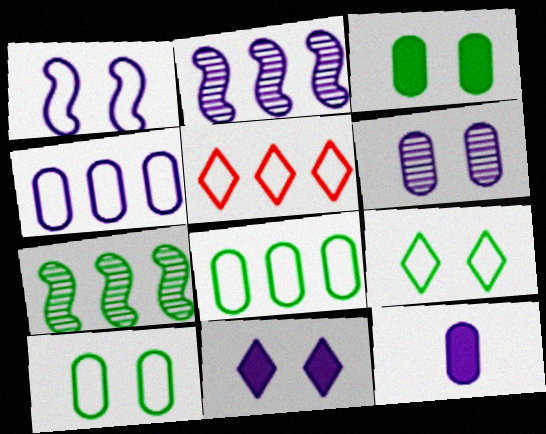[[1, 6, 11], 
[4, 6, 12]]